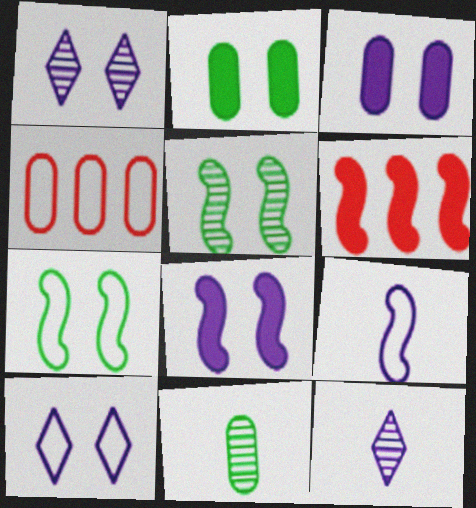[[3, 4, 11], 
[5, 6, 9], 
[6, 10, 11]]